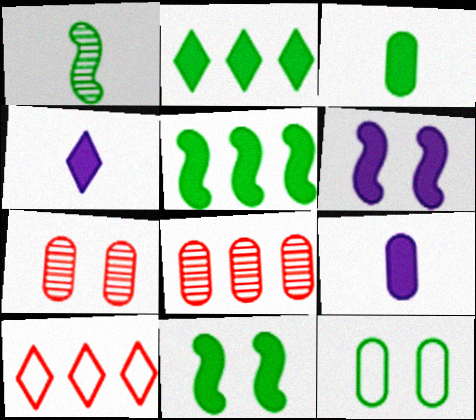[[1, 2, 12], 
[2, 3, 11], 
[8, 9, 12]]